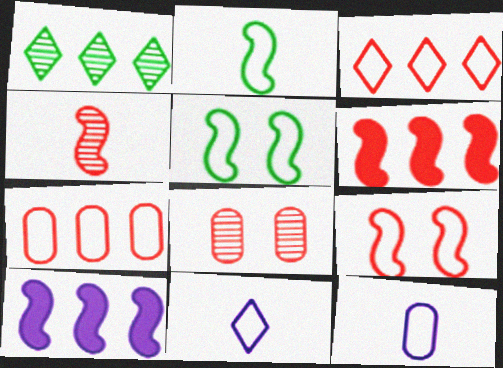[[1, 7, 10], 
[3, 5, 12], 
[4, 5, 10], 
[4, 6, 9], 
[5, 7, 11]]